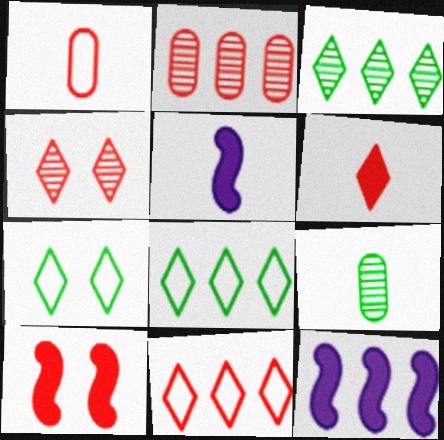[[2, 5, 7], 
[2, 8, 12], 
[4, 6, 11]]